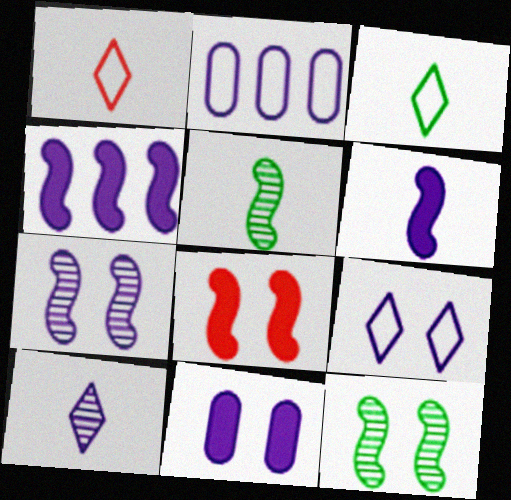[[7, 9, 11]]